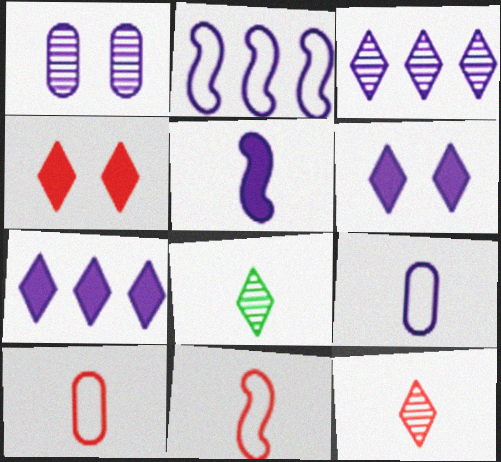[[5, 8, 10]]